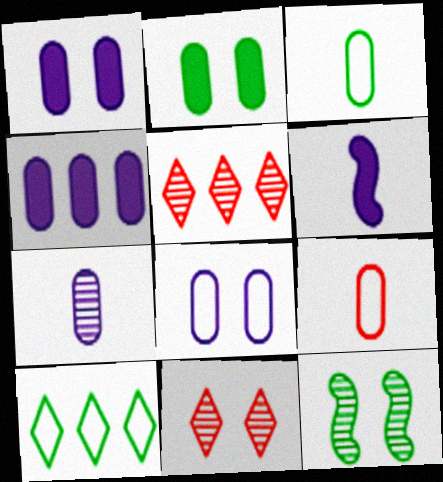[[4, 7, 8], 
[5, 7, 12]]